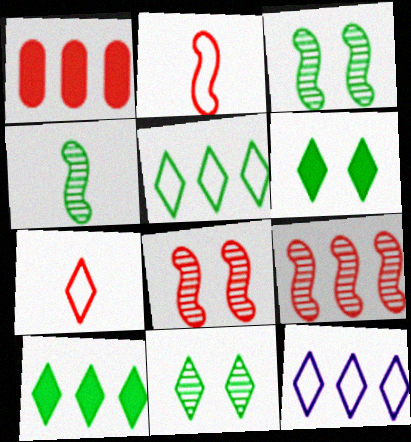[[1, 7, 8]]